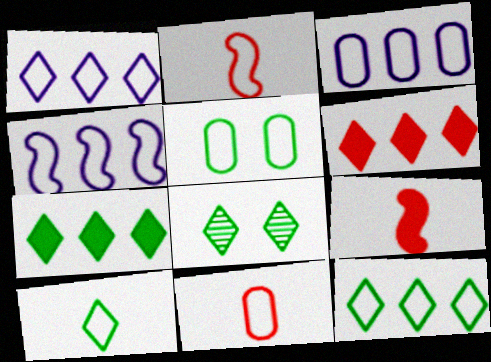[[1, 2, 5], 
[1, 3, 4], 
[3, 5, 11], 
[3, 8, 9], 
[7, 8, 10]]